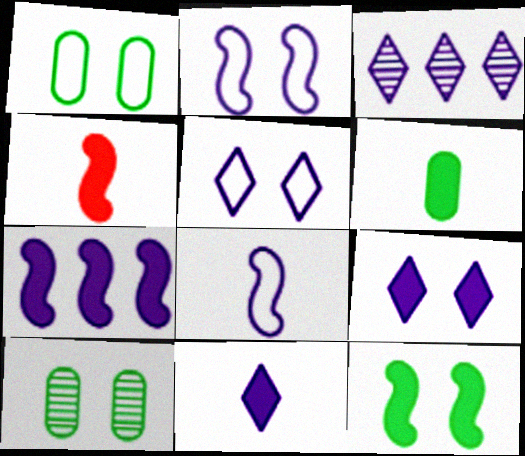[[1, 3, 4], 
[3, 5, 11], 
[4, 6, 11], 
[4, 7, 12]]